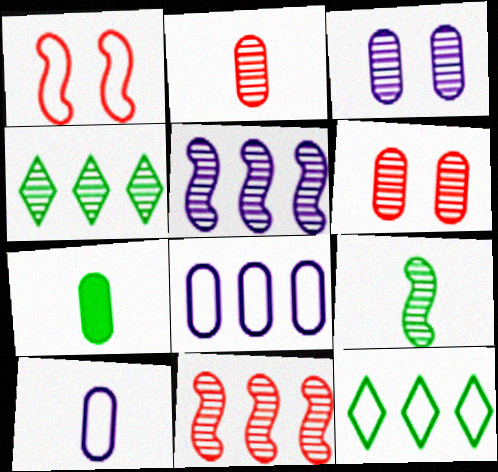[[1, 10, 12], 
[2, 7, 10], 
[6, 7, 8]]